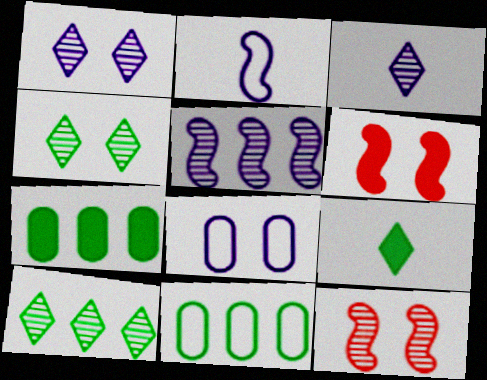[[3, 6, 11], 
[4, 6, 8]]